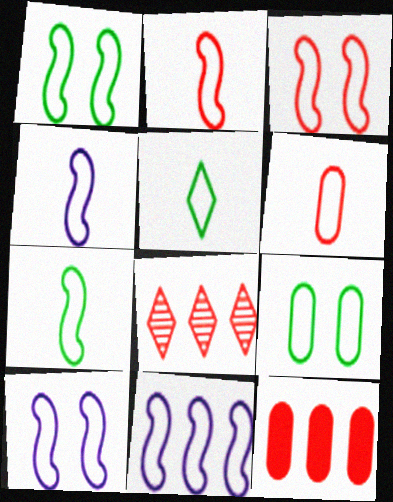[[1, 2, 11], 
[1, 3, 10], 
[2, 4, 7], 
[3, 7, 11], 
[4, 5, 6], 
[4, 10, 11]]